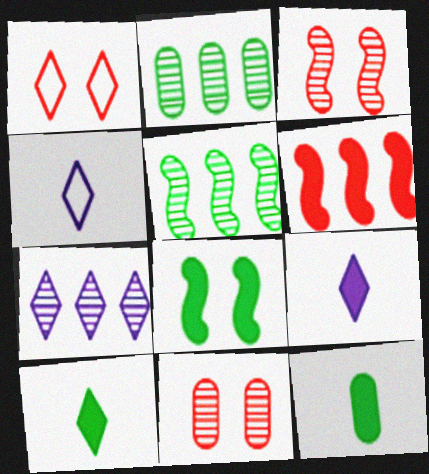[[1, 7, 10]]